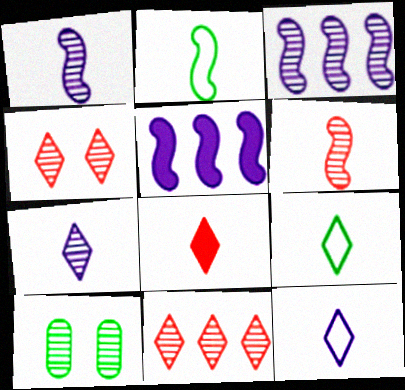[[1, 10, 11], 
[7, 8, 9]]